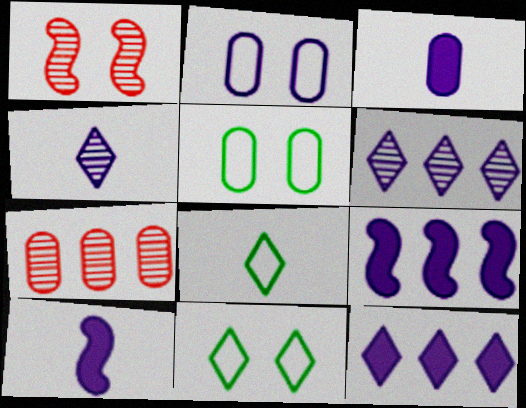[[2, 4, 9], 
[2, 6, 10], 
[3, 5, 7], 
[7, 10, 11]]